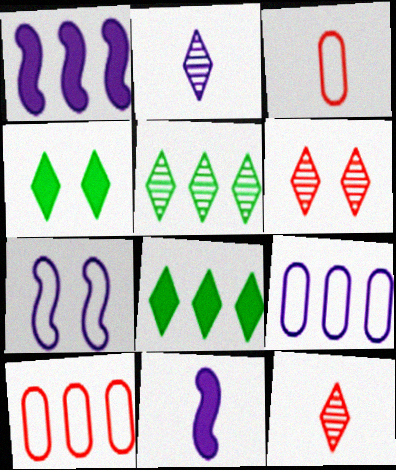[[1, 5, 10], 
[2, 5, 6]]